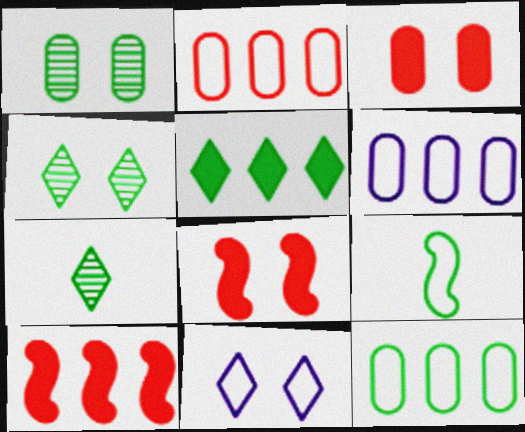[[1, 5, 9], 
[1, 8, 11], 
[2, 6, 12], 
[2, 9, 11], 
[6, 7, 8]]